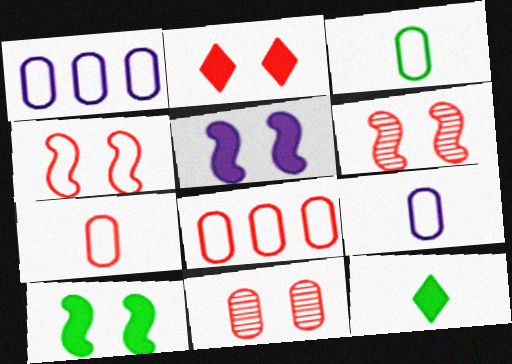[[1, 6, 12], 
[2, 4, 11], 
[3, 7, 9]]